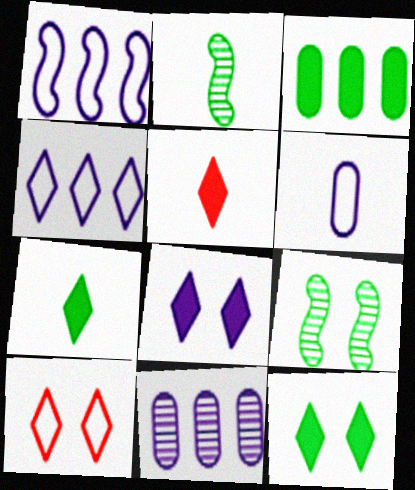[[2, 5, 6]]